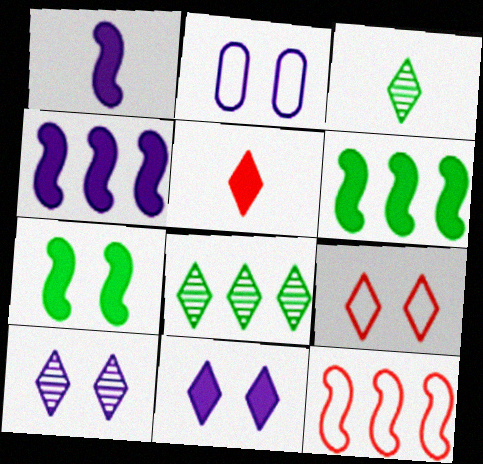[]